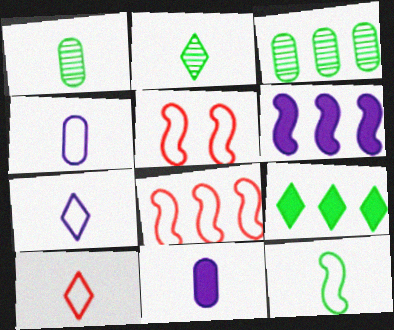[[4, 10, 12]]